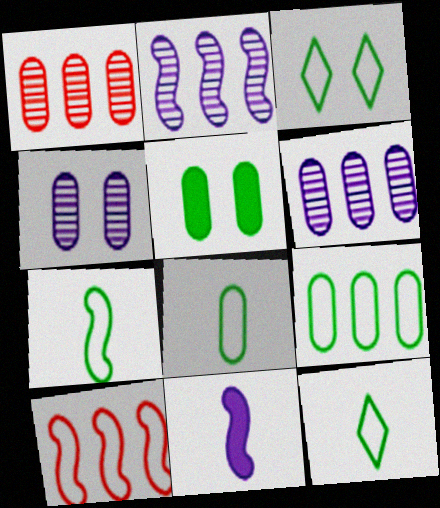[[1, 3, 11], 
[3, 7, 9], 
[7, 8, 12]]